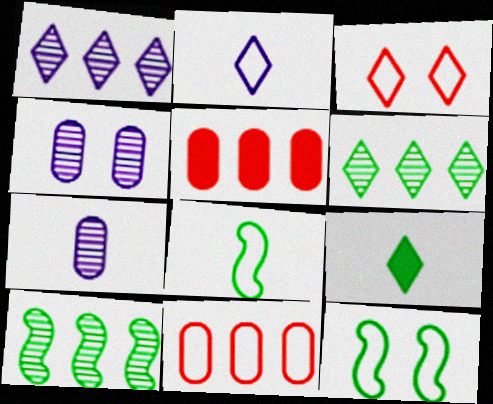[[1, 3, 9], 
[2, 11, 12]]